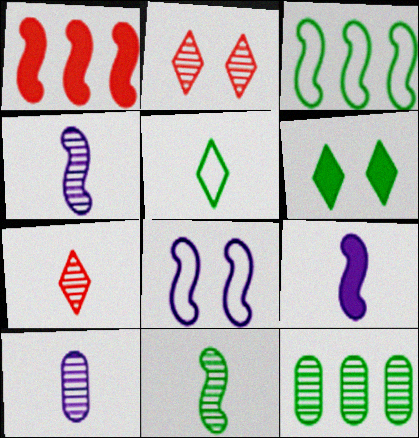[[1, 8, 11], 
[2, 4, 12], 
[7, 10, 11]]